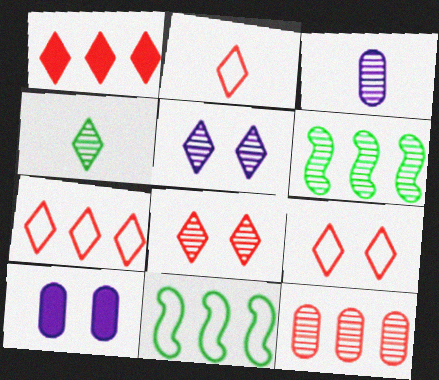[[1, 2, 8], 
[2, 6, 10], 
[2, 7, 9], 
[3, 6, 8]]